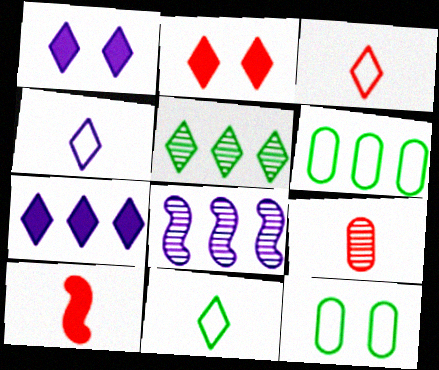[[1, 3, 5], 
[2, 4, 5], 
[3, 4, 11], 
[3, 9, 10]]